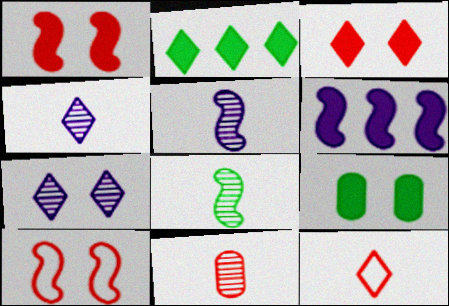[[2, 7, 12], 
[4, 8, 11], 
[6, 8, 10], 
[7, 9, 10]]